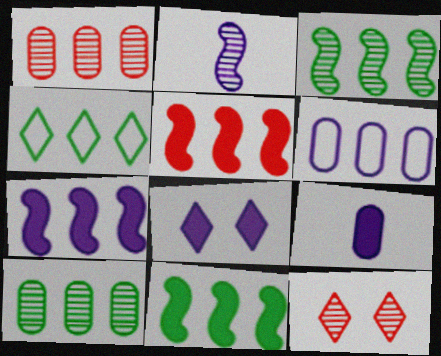[[1, 4, 7], 
[2, 6, 8], 
[2, 10, 12], 
[4, 10, 11], 
[5, 7, 11], 
[7, 8, 9]]